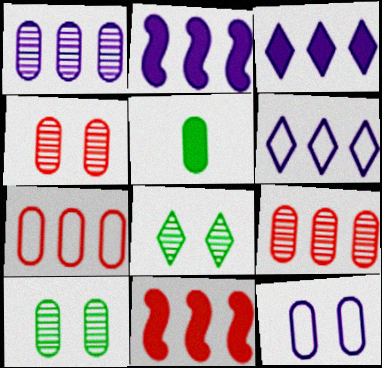[[1, 2, 6], 
[5, 9, 12]]